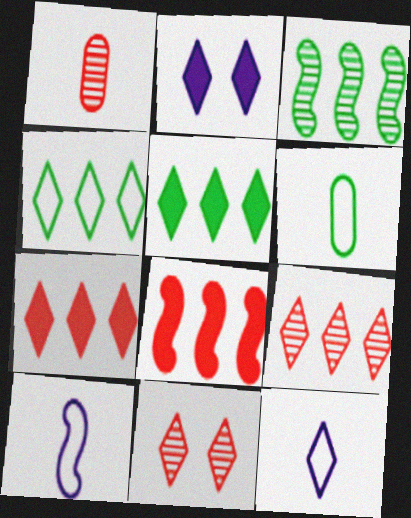[[5, 11, 12]]